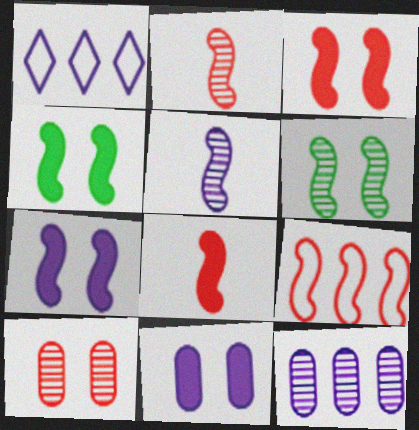[[1, 5, 11], 
[2, 3, 9], 
[3, 4, 7], 
[4, 5, 9]]